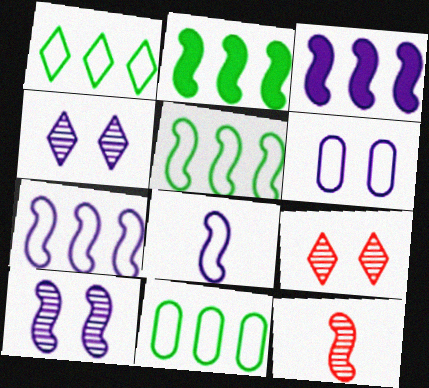[[1, 5, 11], 
[3, 8, 10]]